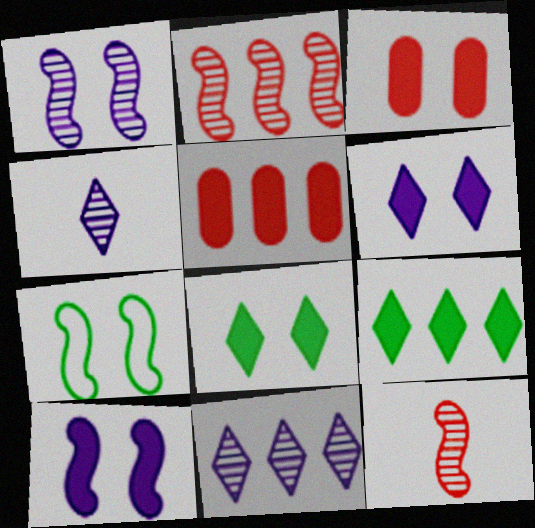[[3, 8, 10], 
[4, 5, 7]]